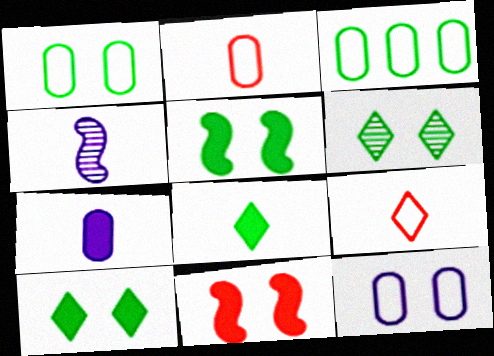[[1, 5, 6], 
[2, 3, 12], 
[2, 4, 8], 
[6, 11, 12]]